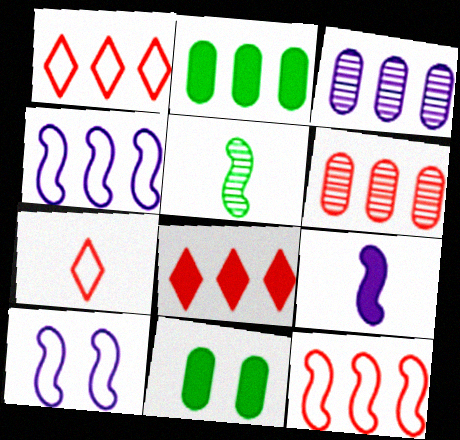[[6, 8, 12], 
[8, 9, 11]]